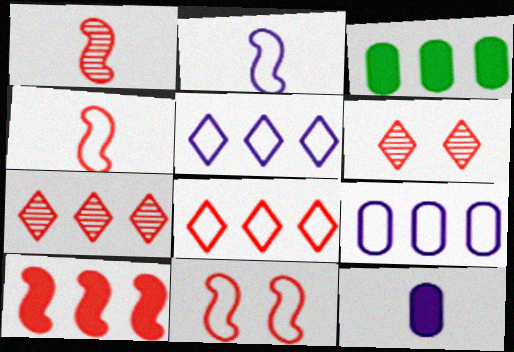[[1, 10, 11], 
[2, 3, 6]]